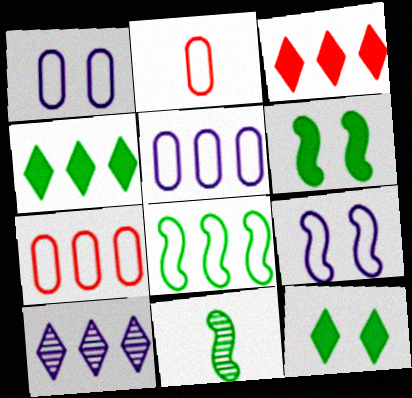[[1, 3, 11], 
[2, 6, 10], 
[6, 8, 11]]